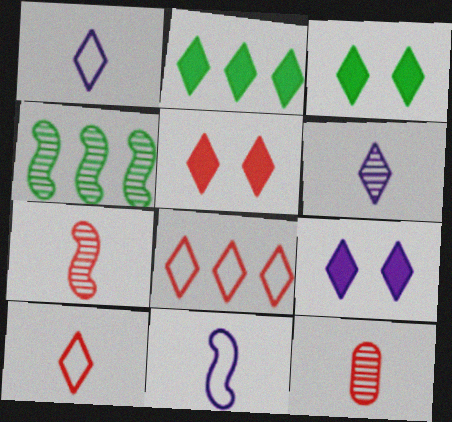[[3, 5, 9], 
[3, 6, 8]]